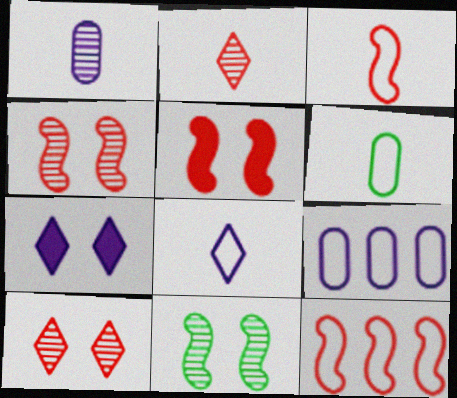[[3, 6, 8]]